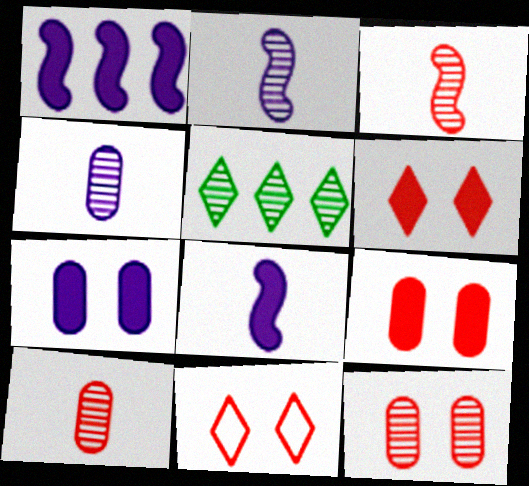[[2, 5, 12]]